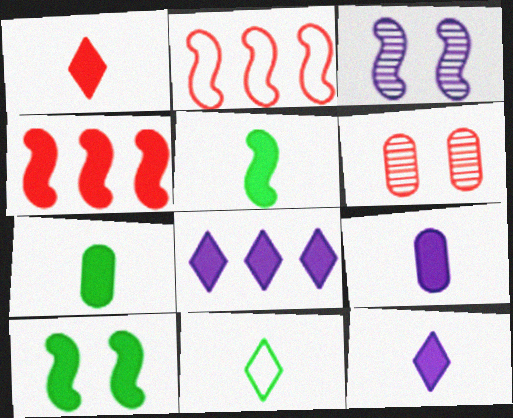[[1, 2, 6], 
[1, 5, 9], 
[2, 3, 5]]